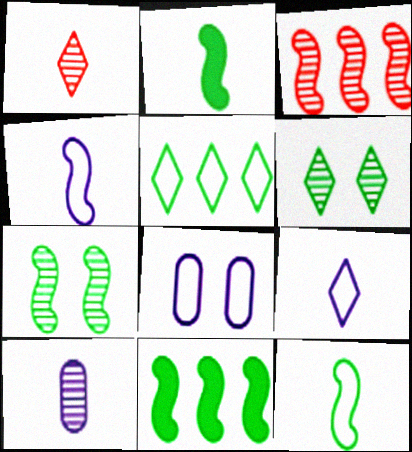[[1, 8, 11], 
[3, 6, 10], 
[7, 11, 12]]